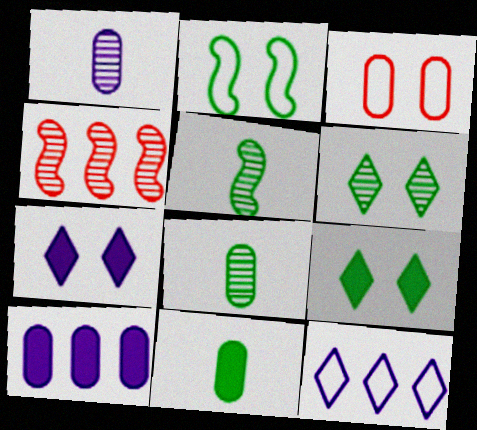[[1, 4, 6], 
[3, 8, 10]]